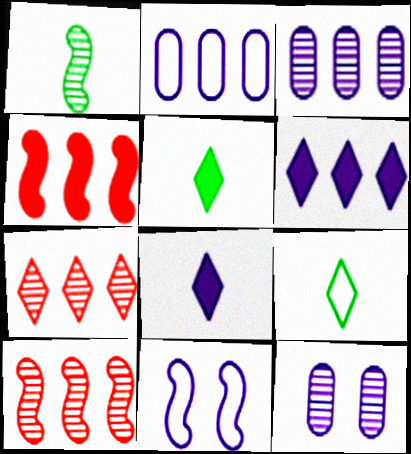[[1, 4, 11], 
[1, 7, 12], 
[3, 8, 11], 
[4, 9, 12]]